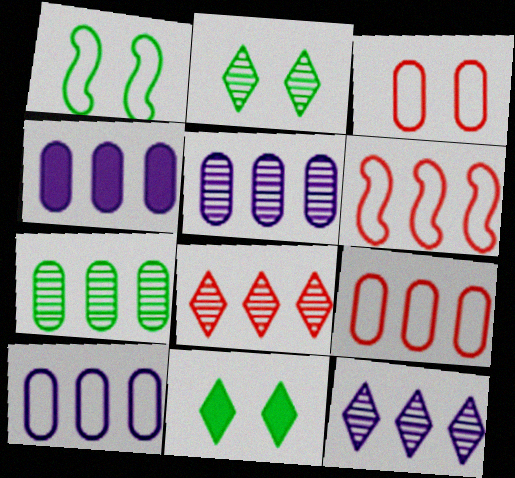[[4, 5, 10], 
[4, 7, 9]]